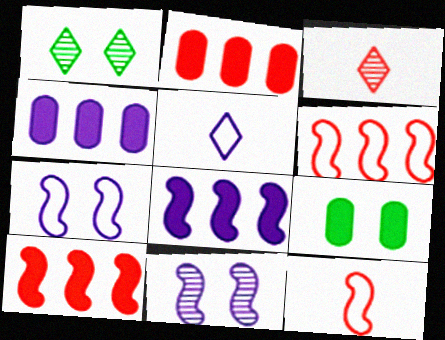[[1, 4, 12], 
[4, 5, 11]]